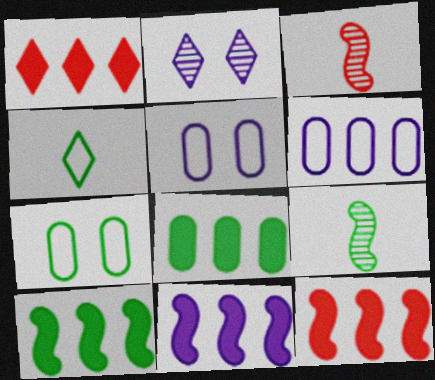[[1, 2, 4], 
[1, 5, 9], 
[1, 8, 11], 
[10, 11, 12]]